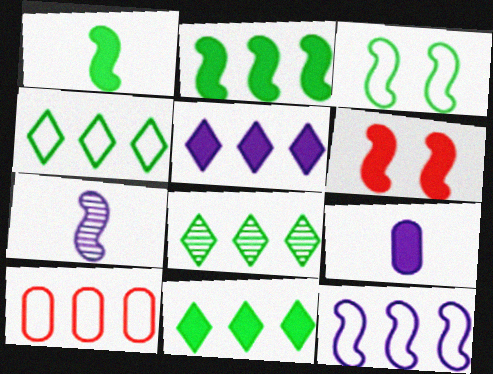[[4, 8, 11], 
[4, 10, 12], 
[6, 9, 11]]